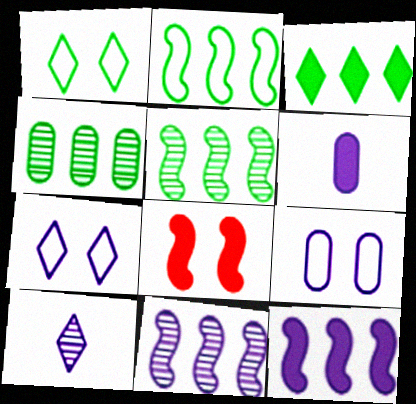[[2, 3, 4], 
[3, 6, 8], 
[6, 7, 11], 
[9, 10, 12]]